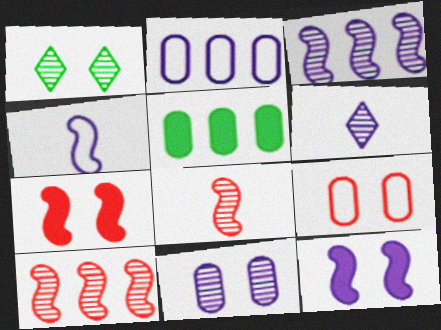[[1, 9, 12], 
[2, 6, 12], 
[3, 4, 12], 
[3, 6, 11]]